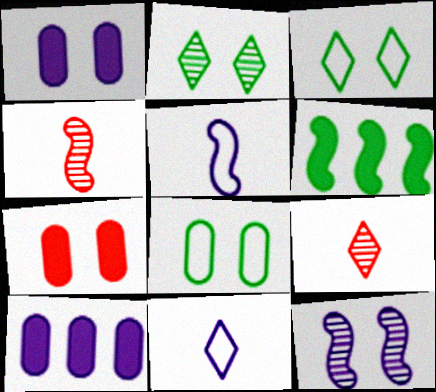[[3, 4, 10], 
[3, 7, 12], 
[10, 11, 12]]